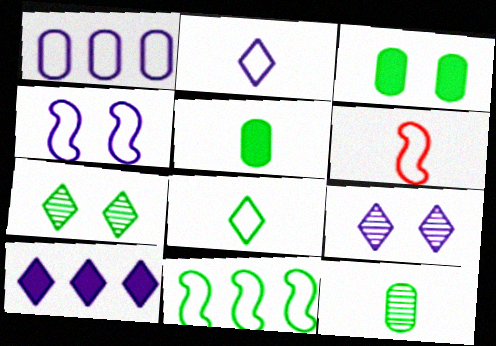[[1, 2, 4], 
[2, 9, 10], 
[4, 6, 11], 
[5, 7, 11]]